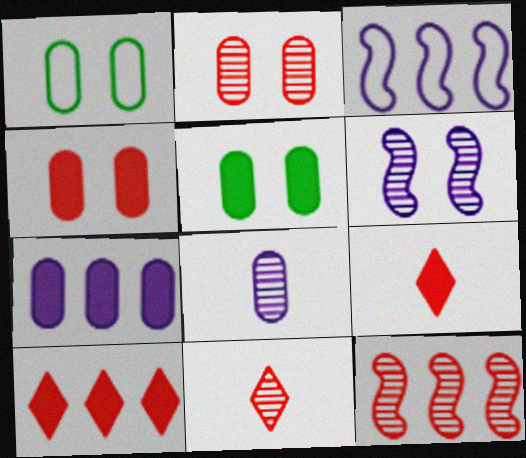[[2, 11, 12], 
[3, 5, 11]]